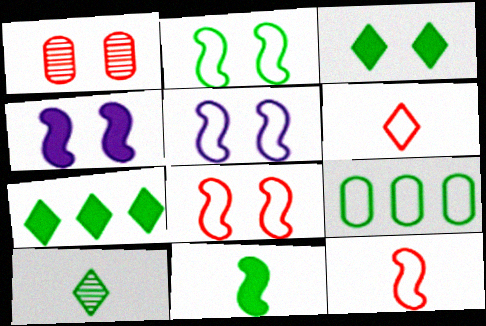[[1, 3, 5], 
[2, 5, 8], 
[5, 6, 9]]